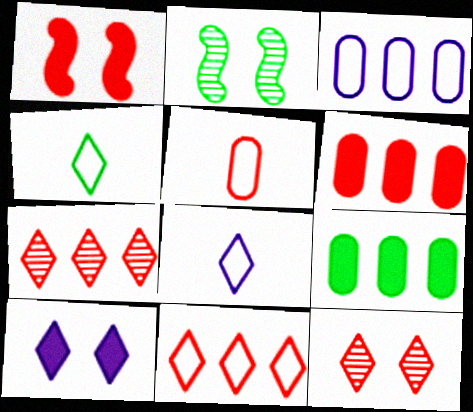[[1, 5, 7], 
[2, 4, 9], 
[2, 6, 8], 
[4, 7, 10]]